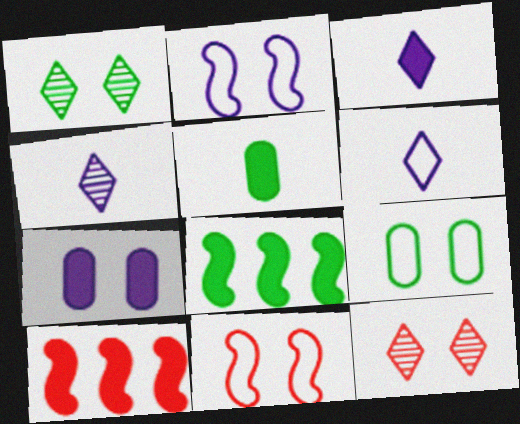[[1, 7, 11], 
[3, 4, 6], 
[4, 9, 10]]